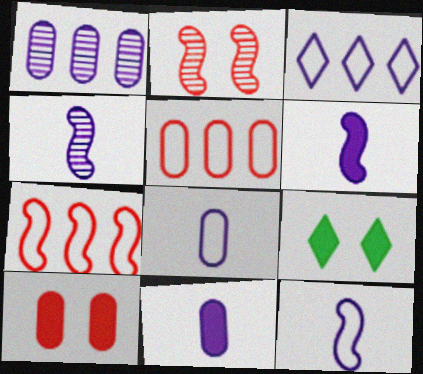[[4, 5, 9], 
[4, 6, 12]]